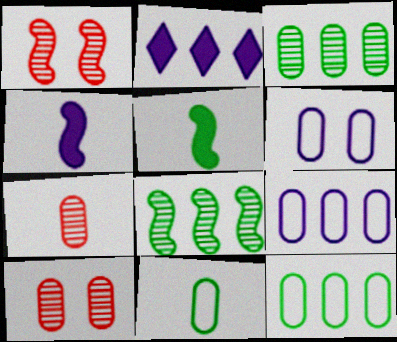[[1, 2, 11]]